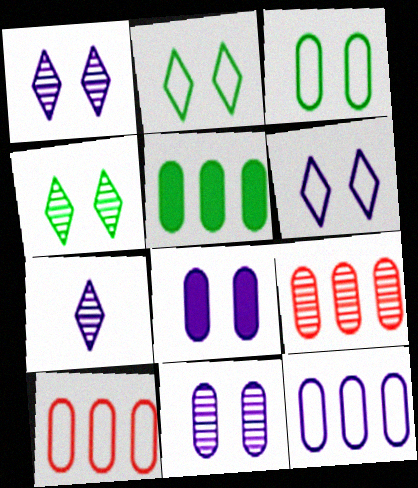[[5, 9, 12]]